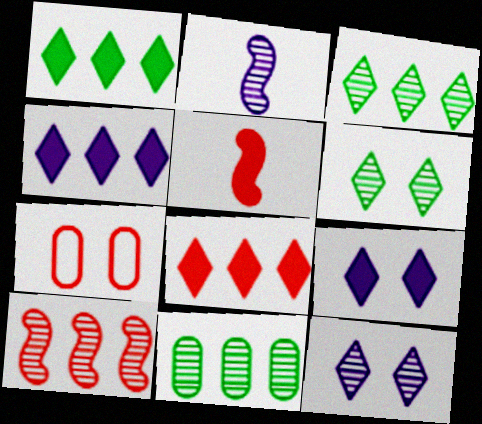[[1, 2, 7], 
[1, 4, 8]]